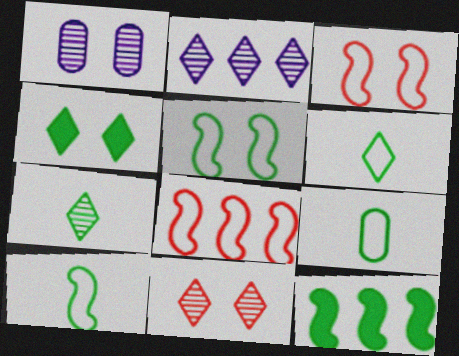[[1, 3, 4], 
[2, 7, 11], 
[6, 9, 10]]